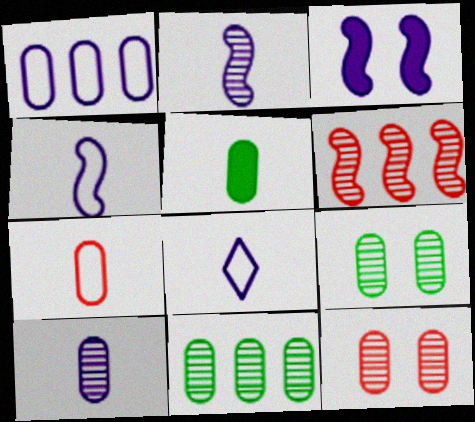[[1, 5, 12], 
[5, 7, 10], 
[10, 11, 12]]